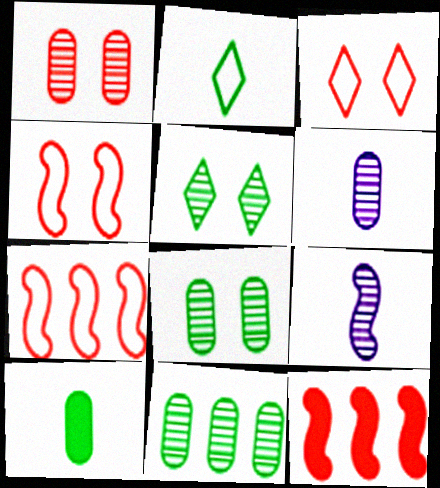[[1, 6, 11]]